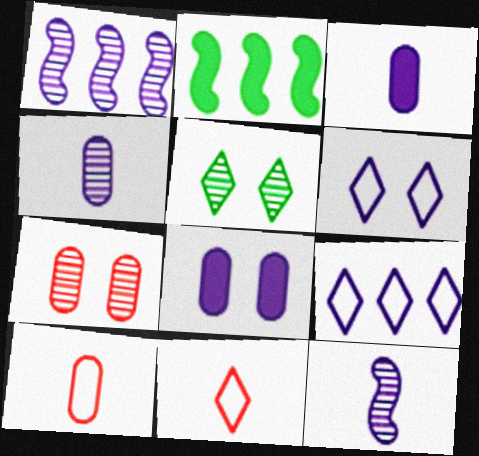[[1, 3, 6], 
[8, 9, 12]]